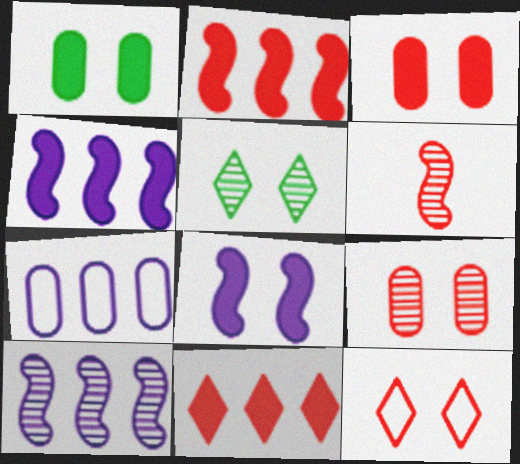[]